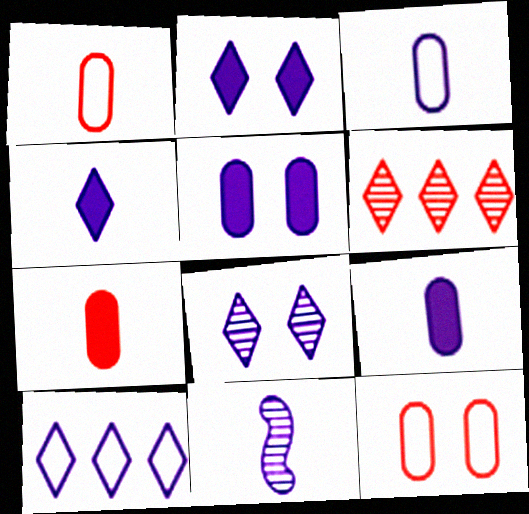[[3, 4, 11], 
[4, 8, 10], 
[5, 10, 11]]